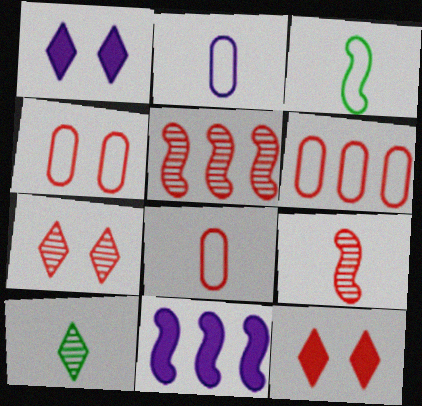[[4, 6, 8], 
[4, 10, 11], 
[5, 8, 12], 
[6, 9, 12]]